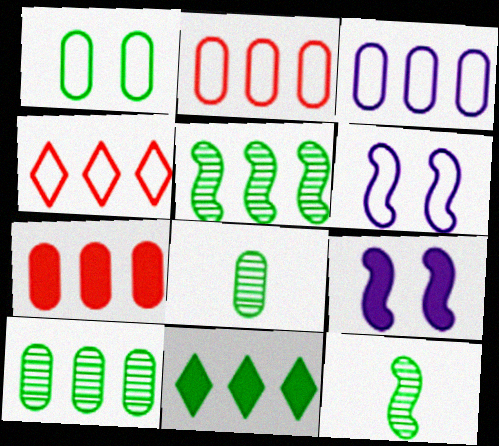[[1, 11, 12], 
[3, 7, 10], 
[4, 8, 9]]